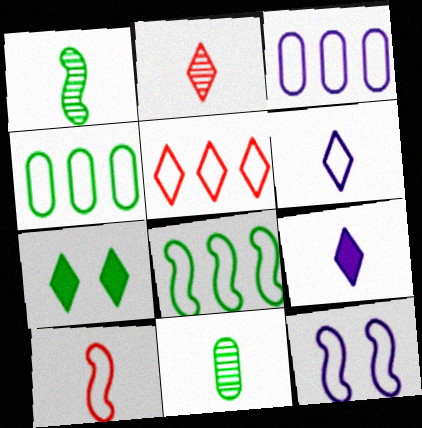[[1, 4, 7], 
[3, 5, 8], 
[3, 6, 12], 
[7, 8, 11], 
[8, 10, 12], 
[9, 10, 11]]